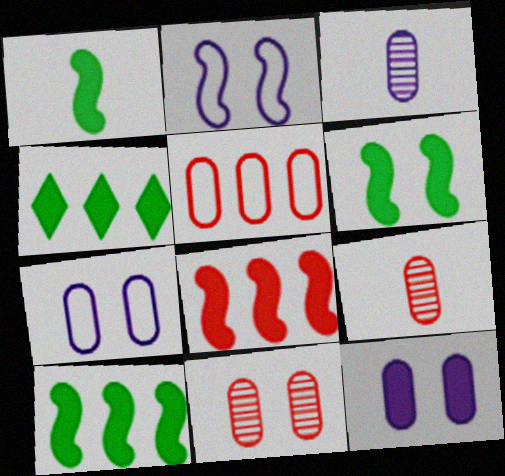[[1, 6, 10], 
[2, 4, 9]]